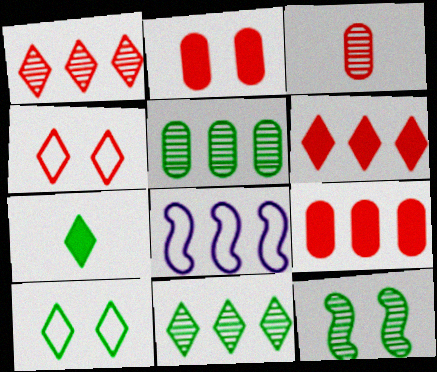[[5, 6, 8], 
[7, 10, 11], 
[8, 9, 11]]